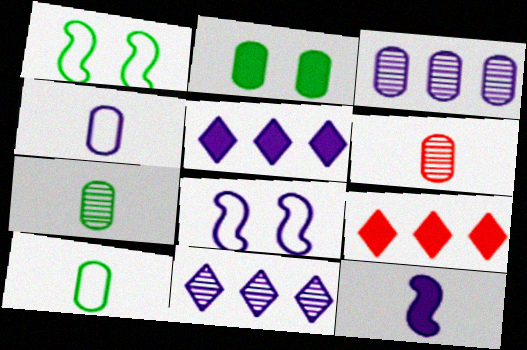[[1, 5, 6], 
[2, 9, 12], 
[7, 8, 9]]